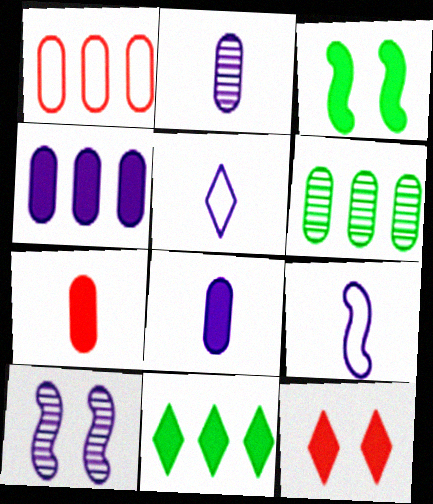[[1, 4, 6], 
[4, 5, 10], 
[6, 9, 12]]